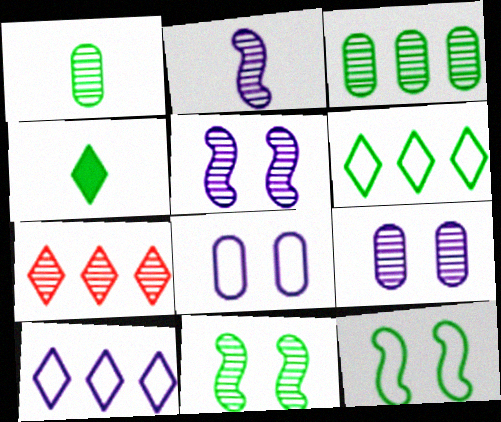[[1, 5, 7], 
[3, 4, 12]]